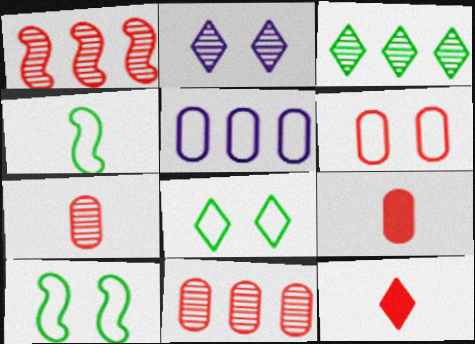[[1, 6, 12], 
[6, 9, 11]]